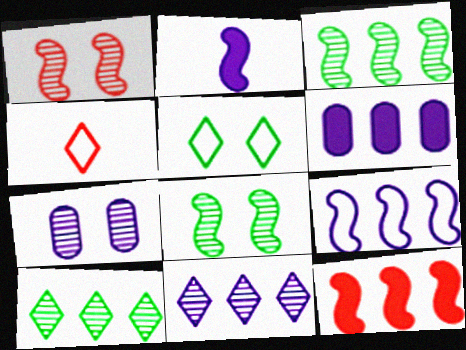[[3, 9, 12], 
[4, 6, 8], 
[6, 9, 11]]